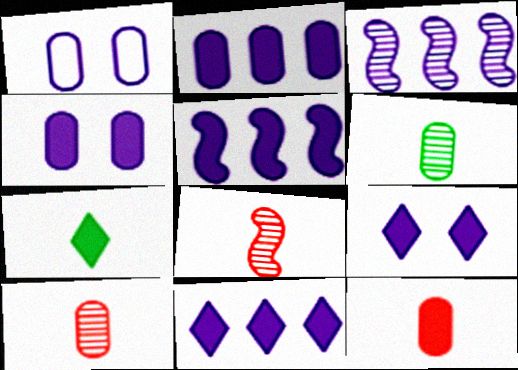[[2, 5, 11]]